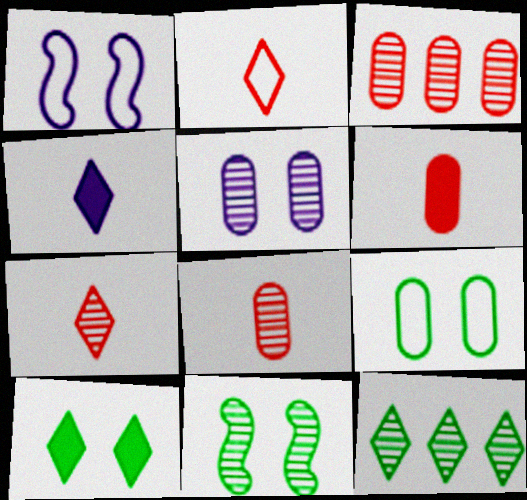[[1, 6, 12], 
[9, 10, 11]]